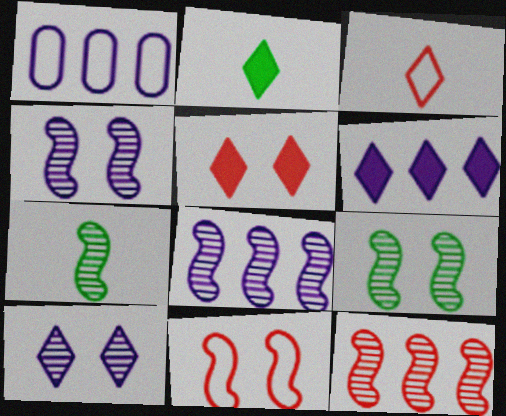[[1, 5, 7], 
[1, 6, 8], 
[2, 5, 6], 
[4, 7, 12]]